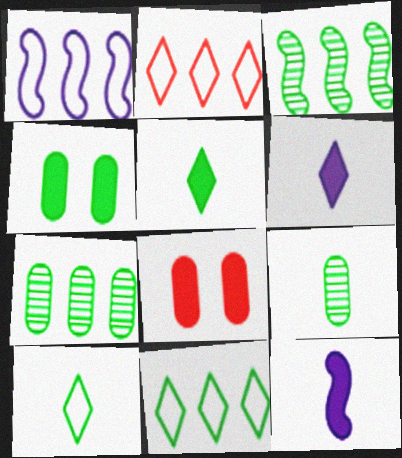[[3, 4, 10]]